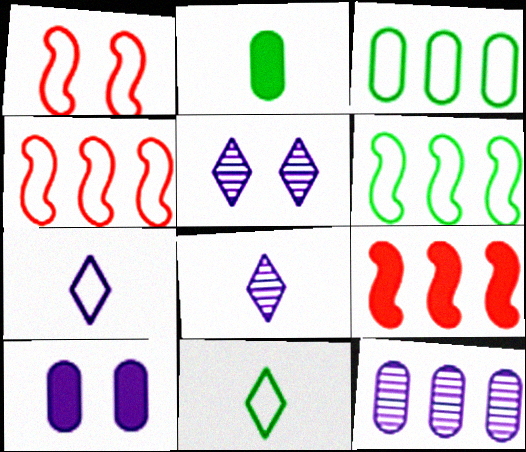[[1, 3, 7], 
[2, 4, 5]]